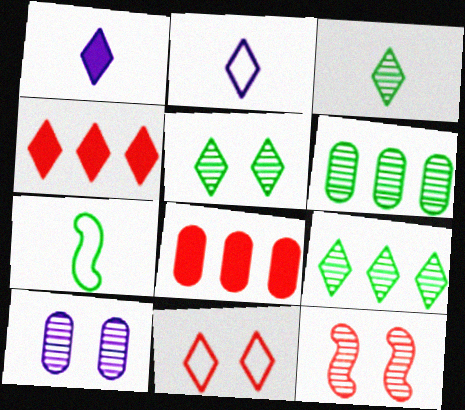[[1, 9, 11], 
[2, 4, 5], 
[3, 5, 9], 
[4, 7, 10], 
[5, 10, 12]]